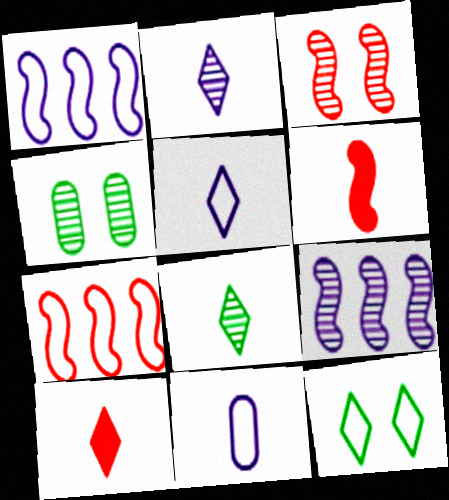[[1, 4, 10], 
[3, 6, 7], 
[5, 8, 10], 
[6, 8, 11], 
[7, 11, 12]]